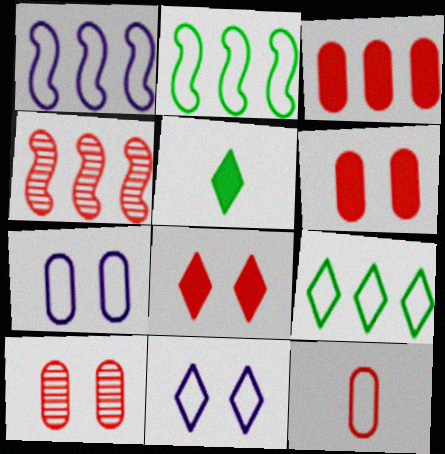[[1, 5, 10], 
[2, 11, 12], 
[3, 10, 12], 
[4, 5, 7], 
[4, 8, 12]]